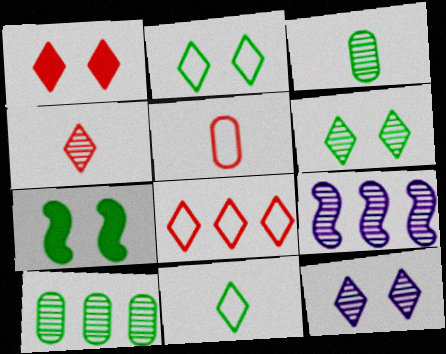[[1, 2, 12], 
[1, 4, 8], 
[7, 10, 11]]